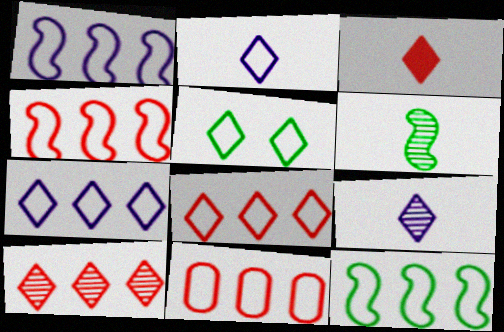[[1, 4, 12], 
[2, 5, 8], 
[4, 8, 11], 
[7, 11, 12]]